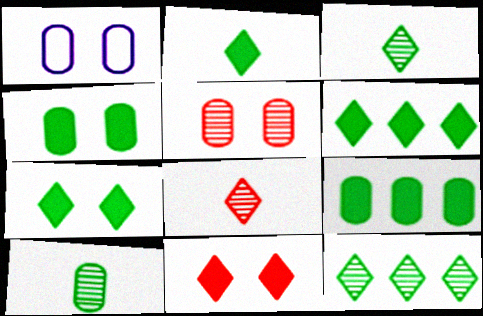[[1, 4, 5], 
[2, 6, 7]]